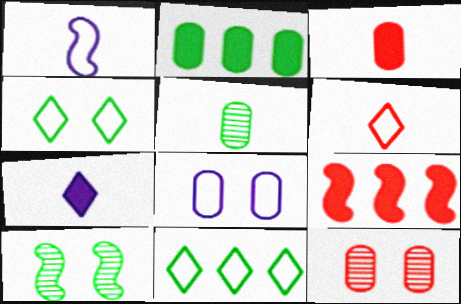[[1, 9, 10], 
[6, 9, 12]]